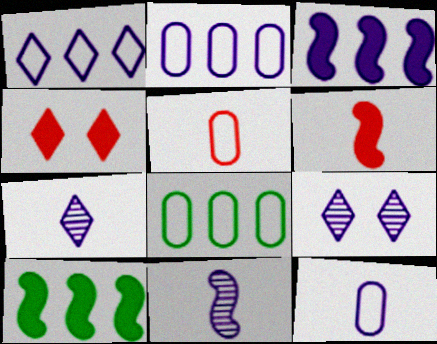[[3, 9, 12], 
[4, 8, 11], 
[5, 9, 10], 
[6, 8, 9]]